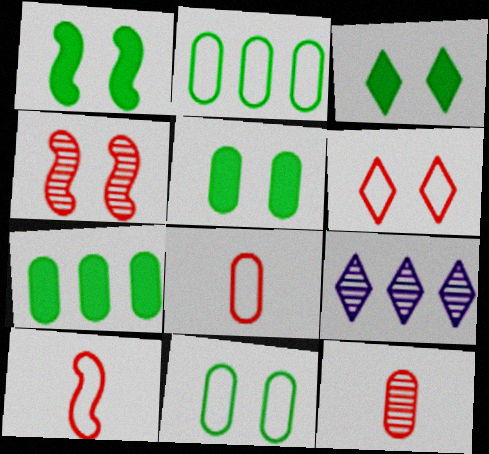[[1, 3, 5], 
[1, 8, 9], 
[5, 9, 10]]